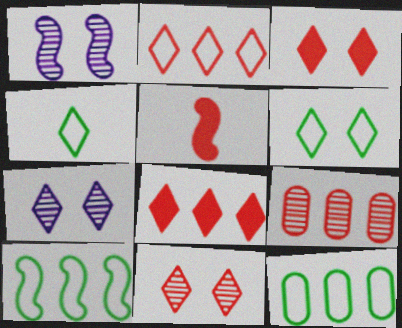[[1, 5, 10], 
[3, 6, 7], 
[4, 7, 8], 
[5, 7, 12]]